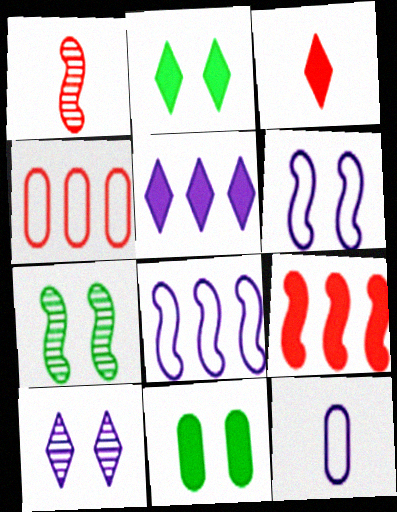[[2, 3, 5]]